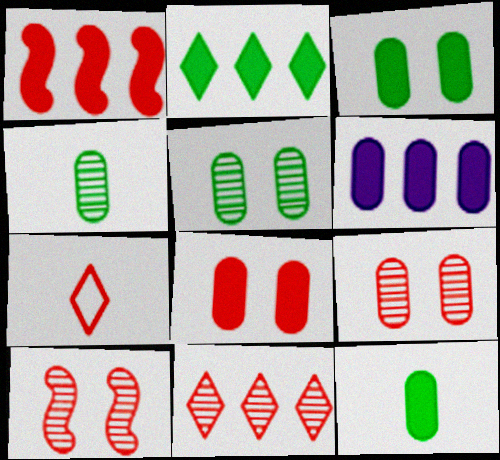[[1, 2, 6], 
[1, 7, 9], 
[6, 8, 12]]